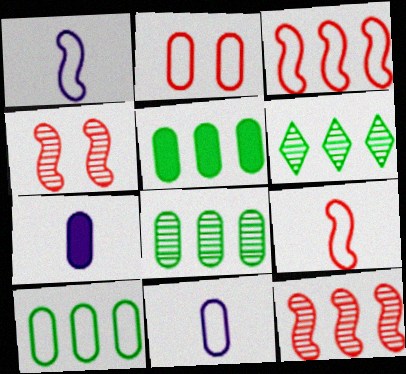[[2, 7, 8], 
[2, 10, 11], 
[5, 8, 10]]